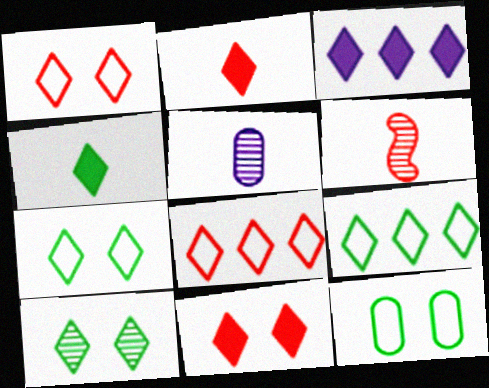[[3, 4, 11], 
[3, 6, 12], 
[4, 9, 10]]